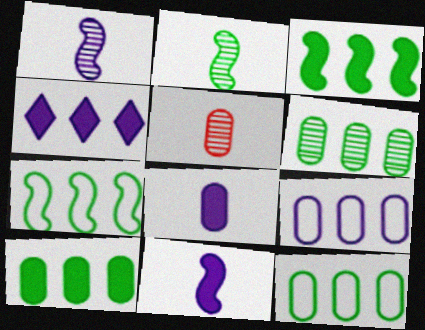[[6, 10, 12]]